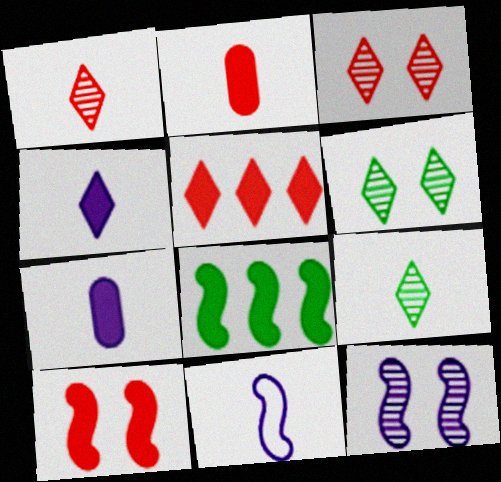[[2, 5, 10], 
[2, 9, 11]]